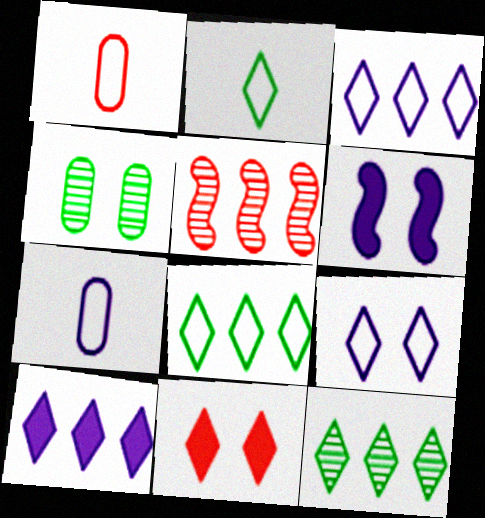[[1, 5, 11], 
[1, 6, 12]]